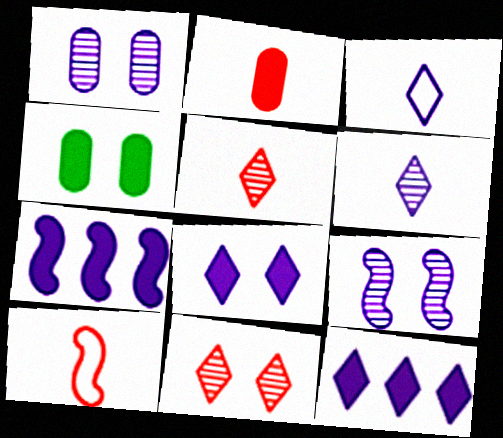[[1, 3, 7], 
[2, 5, 10]]